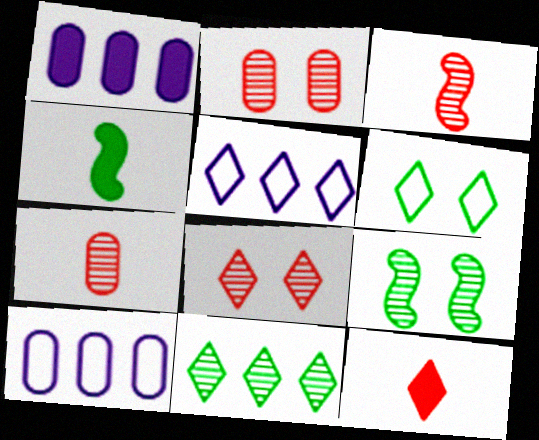[[1, 3, 6], 
[2, 4, 5], 
[4, 8, 10], 
[9, 10, 12]]